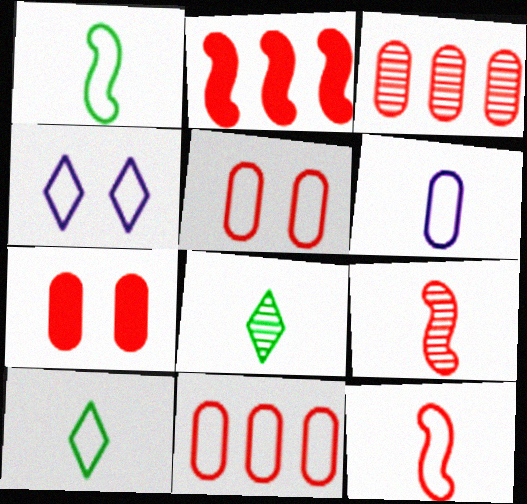[[1, 4, 11], 
[6, 10, 12]]